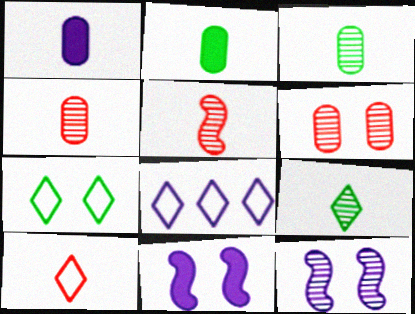[[1, 8, 12], 
[6, 7, 11], 
[7, 8, 10]]